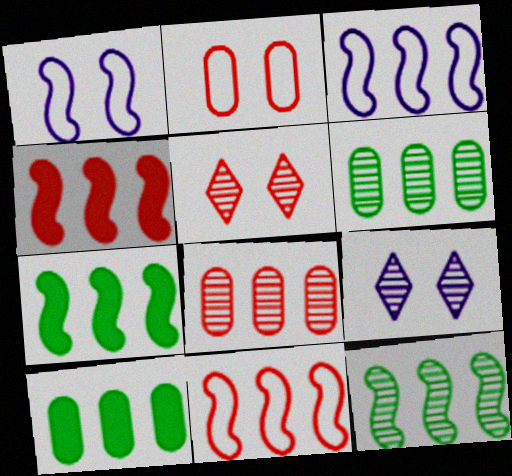[[3, 4, 12]]